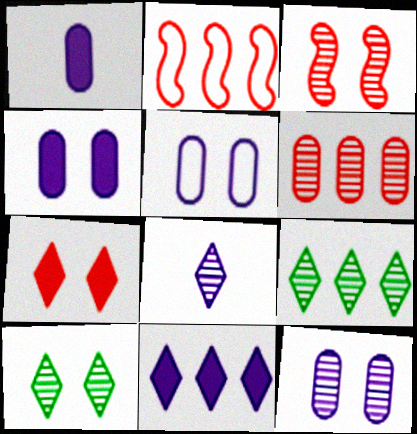[[1, 2, 10], 
[3, 10, 12], 
[4, 5, 12]]